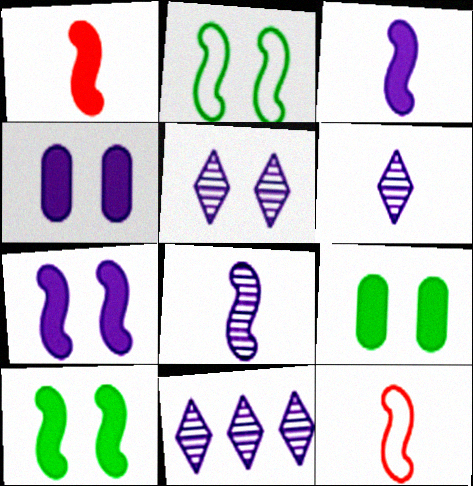[[5, 6, 11], 
[9, 11, 12]]